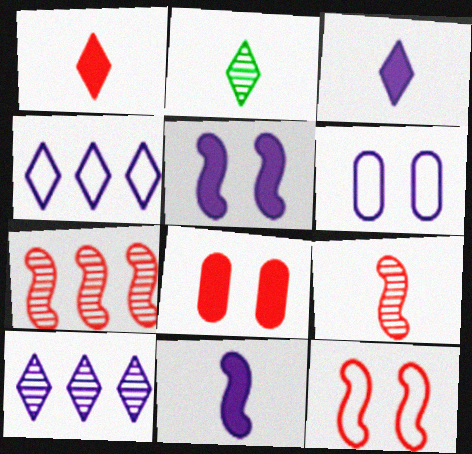[[6, 10, 11]]